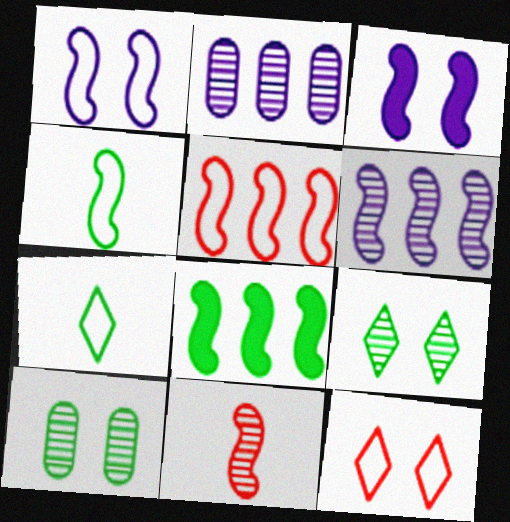[[1, 4, 5], 
[1, 8, 11], 
[2, 9, 11], 
[3, 10, 12], 
[5, 6, 8], 
[7, 8, 10]]